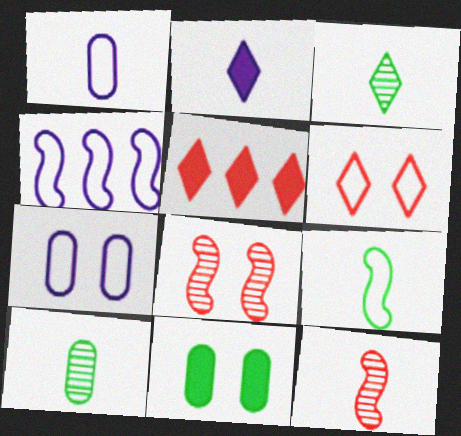[]